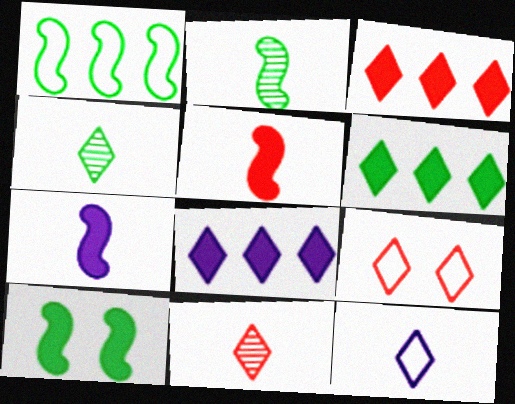[[1, 2, 10], 
[3, 6, 8], 
[3, 9, 11], 
[4, 8, 9]]